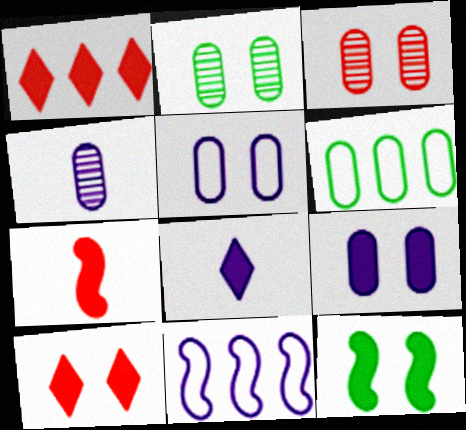[[9, 10, 12]]